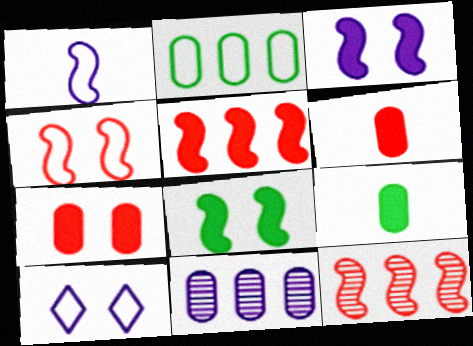[[1, 8, 12], 
[9, 10, 12]]